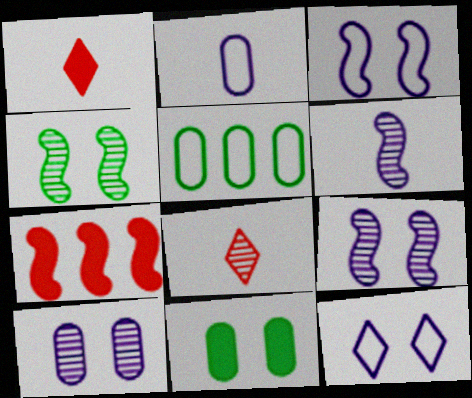[[1, 5, 9]]